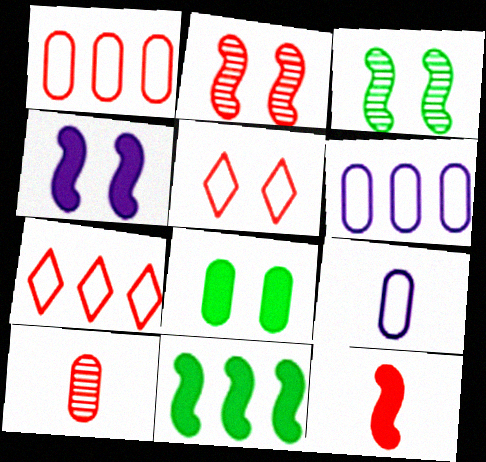[[4, 11, 12], 
[6, 8, 10]]